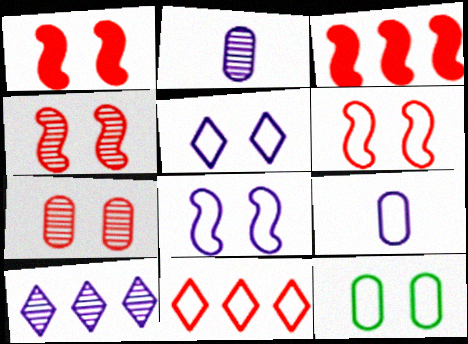[[1, 4, 6], 
[5, 6, 12]]